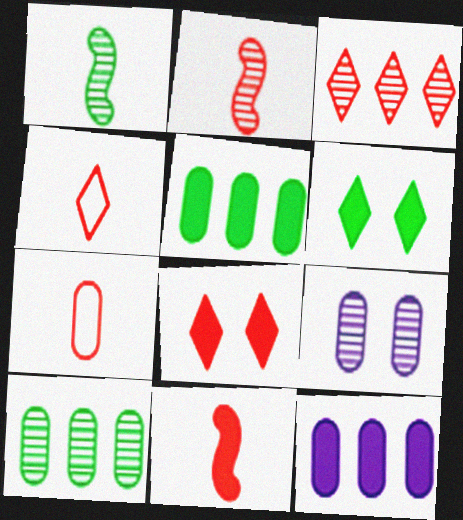[[1, 3, 9], 
[3, 4, 8], 
[5, 7, 9], 
[6, 11, 12]]